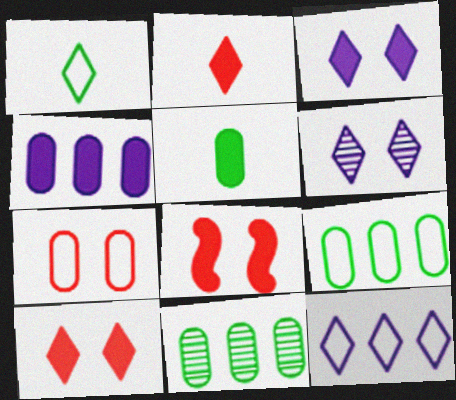[]